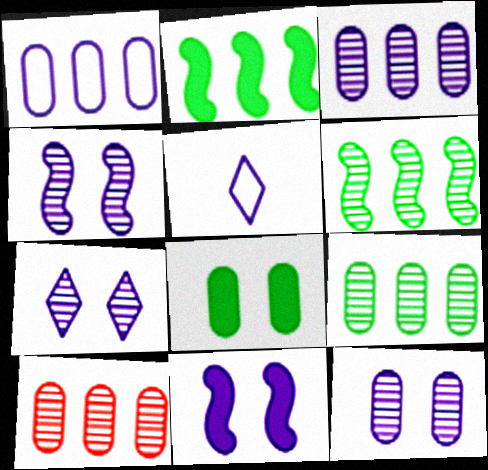[[3, 5, 11], 
[3, 9, 10], 
[4, 7, 12]]